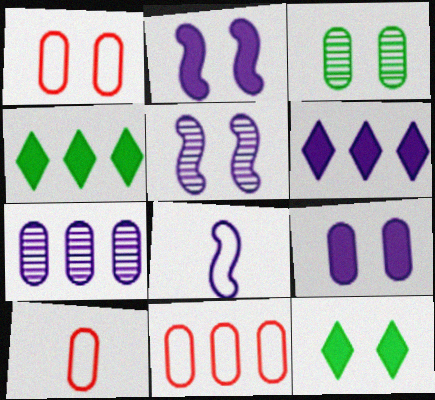[[1, 3, 9], 
[1, 5, 12], 
[1, 10, 11], 
[4, 5, 10]]